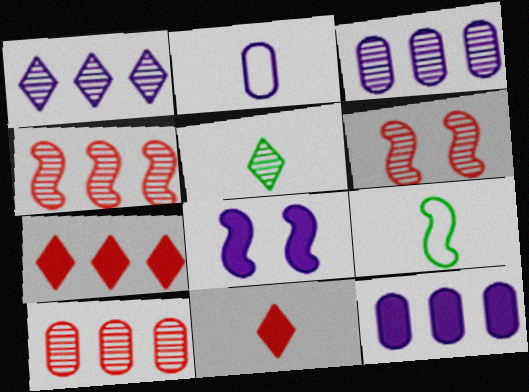[[1, 2, 8], 
[3, 5, 6], 
[4, 8, 9]]